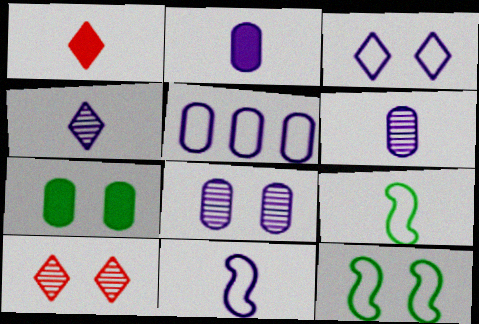[[1, 6, 9], 
[2, 4, 11], 
[2, 5, 8], 
[3, 5, 11]]